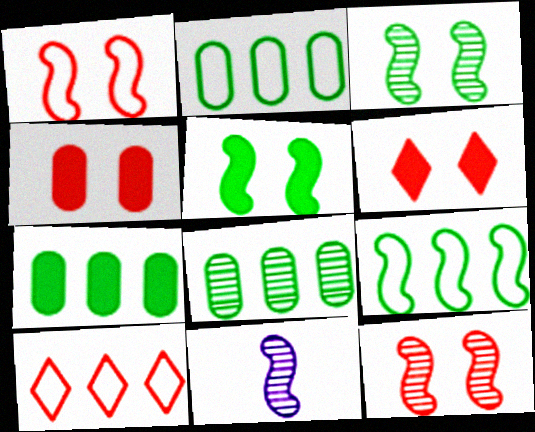[[2, 6, 11], 
[2, 7, 8]]